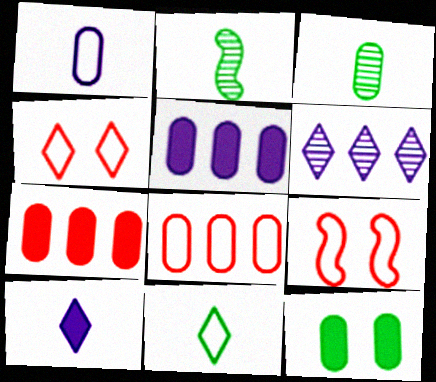[[2, 4, 5]]